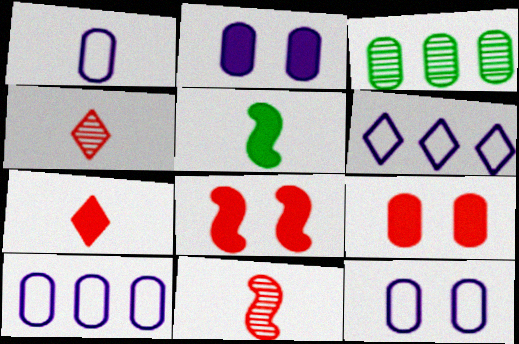[[1, 3, 9], 
[1, 4, 5], 
[1, 10, 12]]